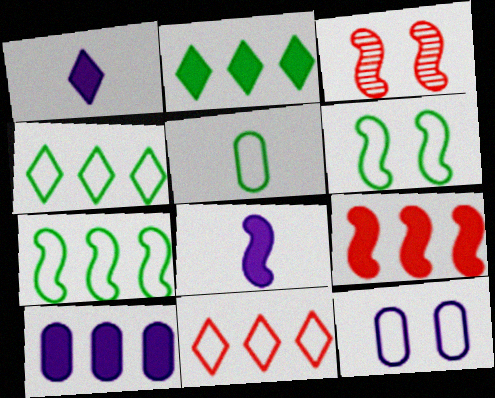[[2, 9, 10], 
[3, 7, 8], 
[4, 5, 6]]